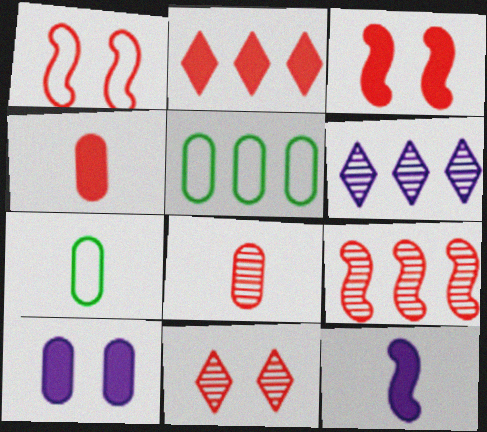[[1, 2, 8], 
[2, 3, 4], 
[3, 6, 7], 
[5, 8, 10], 
[5, 11, 12], 
[8, 9, 11]]